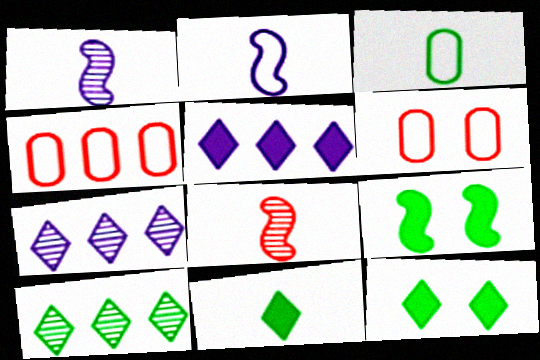[[1, 4, 12], 
[3, 9, 10]]